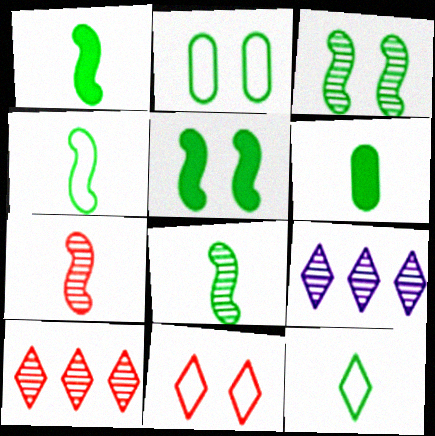[[1, 4, 8], 
[6, 8, 12]]